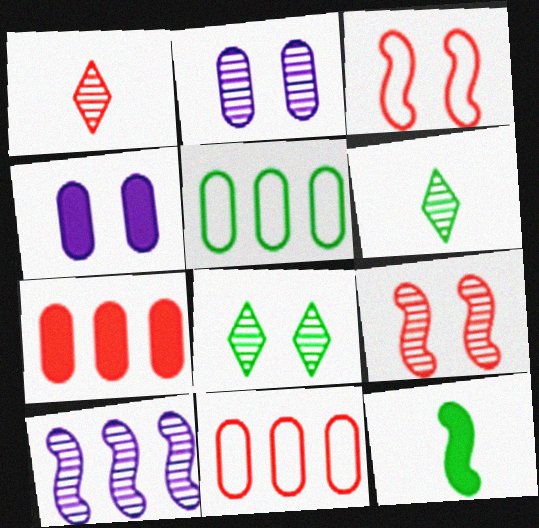[[1, 3, 7], 
[2, 8, 9], 
[3, 4, 8], 
[3, 10, 12], 
[5, 8, 12]]